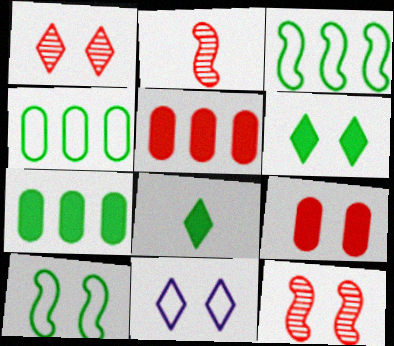[[1, 6, 11], 
[2, 7, 11]]